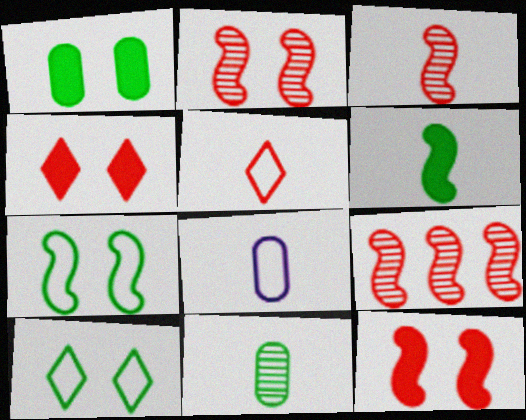[[2, 3, 9]]